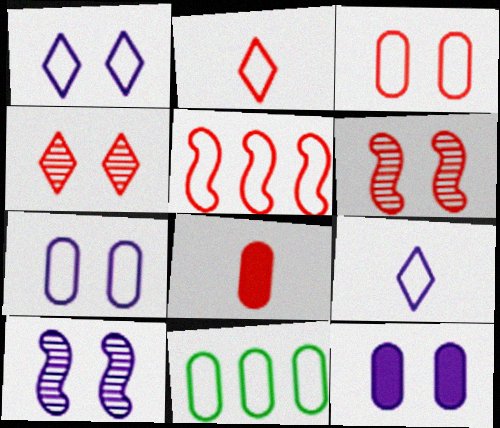[[1, 10, 12], 
[2, 3, 5], 
[4, 5, 8]]